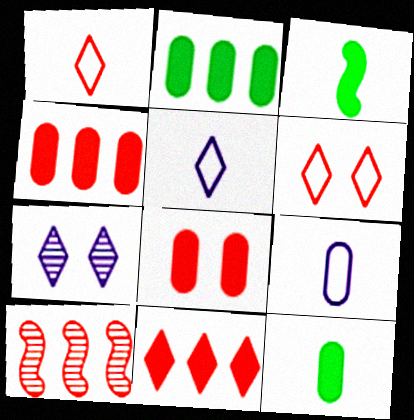[[1, 8, 10]]